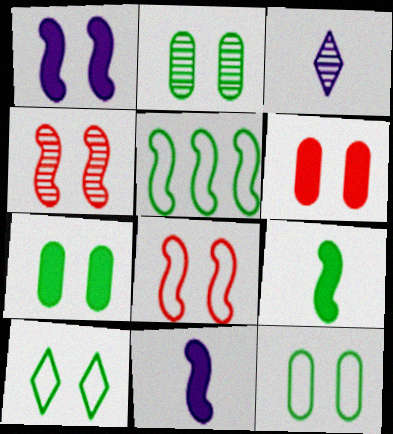[[2, 7, 12], 
[3, 5, 6], 
[4, 5, 11]]